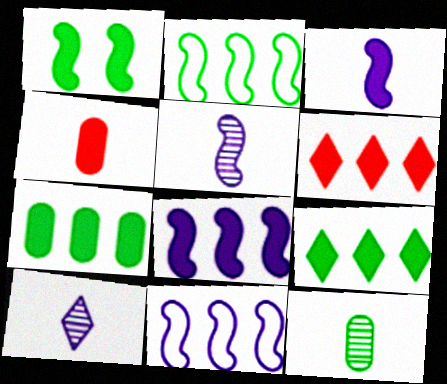[[6, 7, 8]]